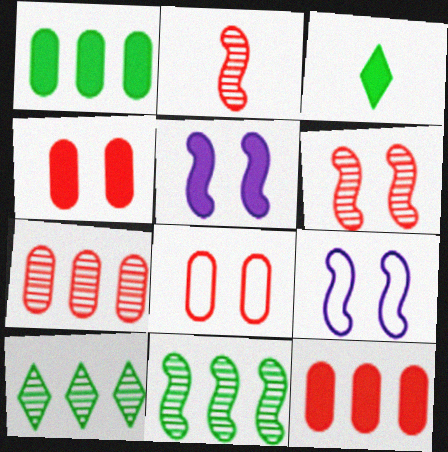[[3, 5, 12], 
[3, 7, 9]]